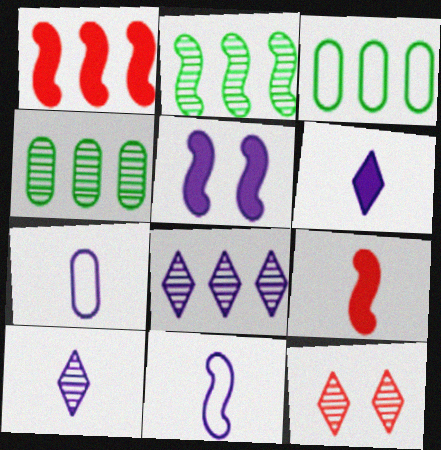[[1, 3, 8], 
[5, 7, 8]]